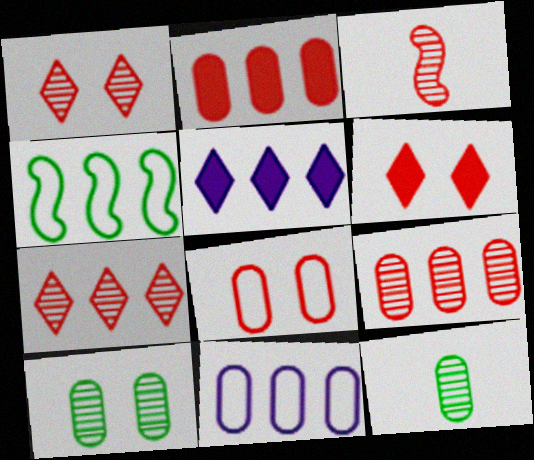[[1, 3, 9], 
[4, 5, 9]]